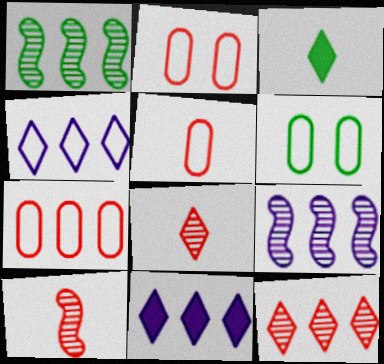[[1, 3, 6], 
[1, 7, 11], 
[2, 3, 9], 
[2, 5, 7], 
[6, 10, 11]]